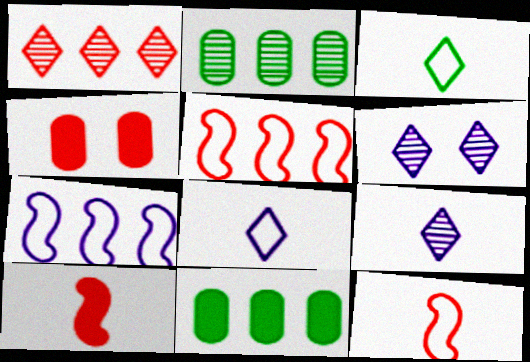[[1, 4, 12], 
[1, 7, 11], 
[6, 11, 12]]